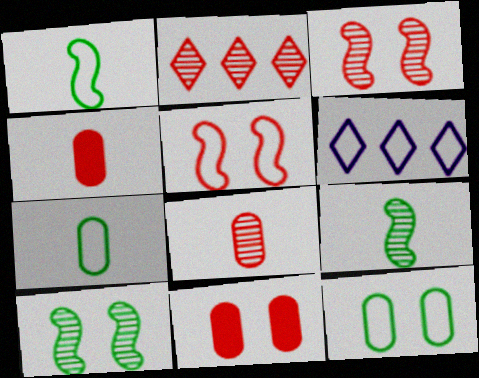[[2, 3, 8], 
[2, 4, 5], 
[4, 6, 10], 
[5, 6, 7], 
[6, 9, 11]]